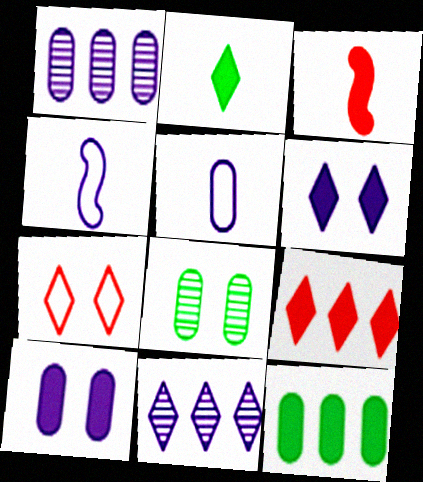[[1, 4, 6], 
[1, 5, 10], 
[2, 6, 9], 
[2, 7, 11], 
[3, 6, 12], 
[4, 8, 9], 
[4, 10, 11]]